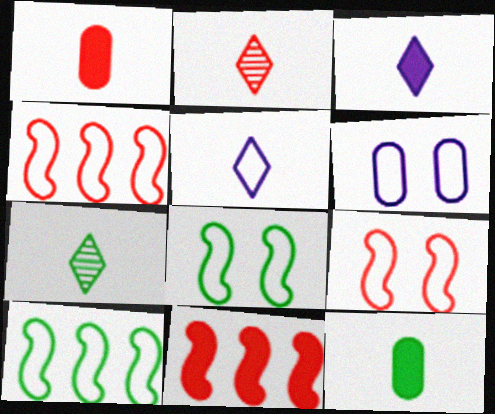[[6, 7, 11]]